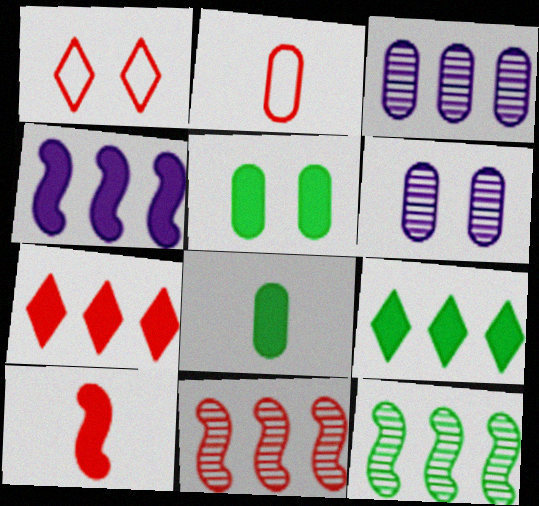[[2, 3, 5]]